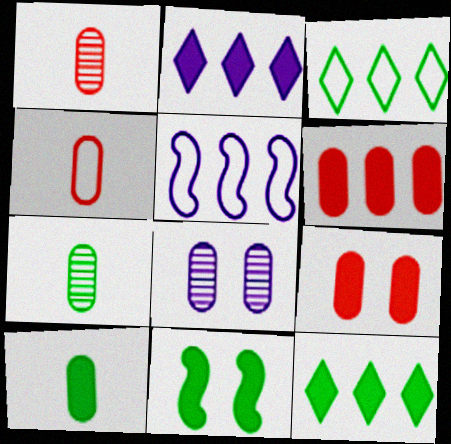[[3, 7, 11], 
[10, 11, 12]]